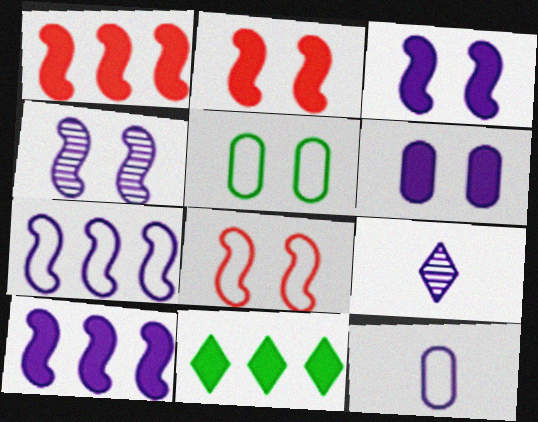[[1, 5, 9], 
[6, 7, 9]]